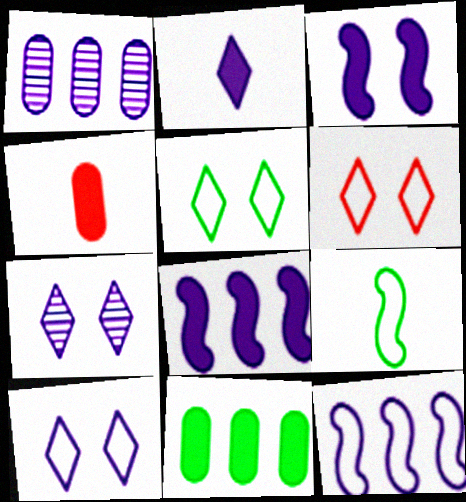[[5, 6, 10]]